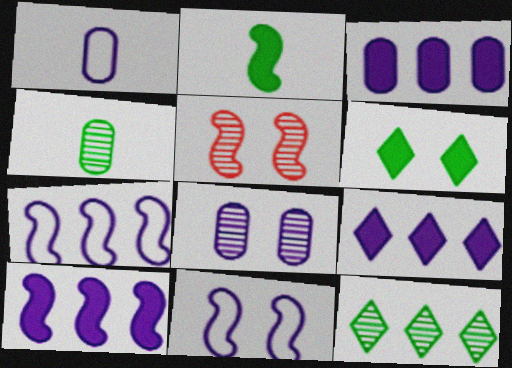[[1, 3, 8], 
[2, 5, 7], 
[3, 9, 10]]